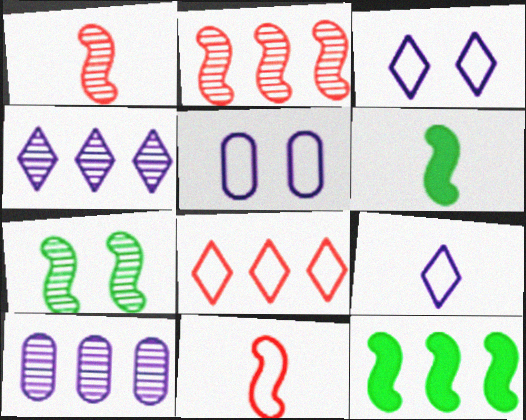[[8, 10, 12]]